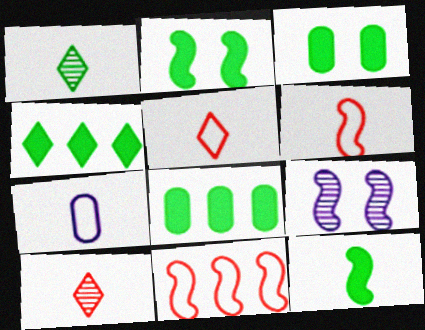[[3, 4, 12], 
[5, 8, 9], 
[7, 10, 12], 
[9, 11, 12]]